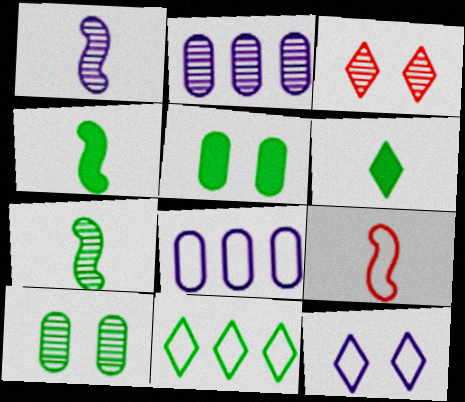[[1, 4, 9], 
[2, 3, 7], 
[3, 4, 8], 
[4, 10, 11], 
[5, 7, 11]]